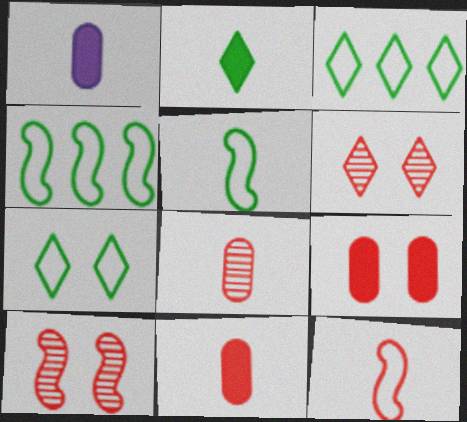[[1, 3, 10], 
[1, 4, 6]]